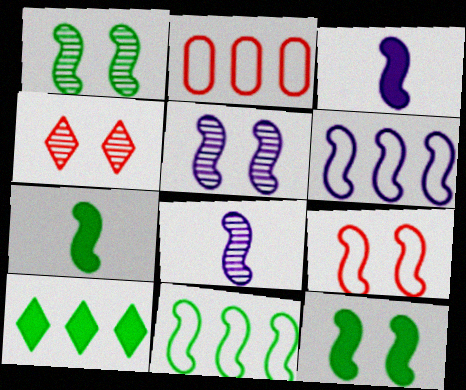[[1, 7, 11], 
[3, 5, 6], 
[5, 9, 12]]